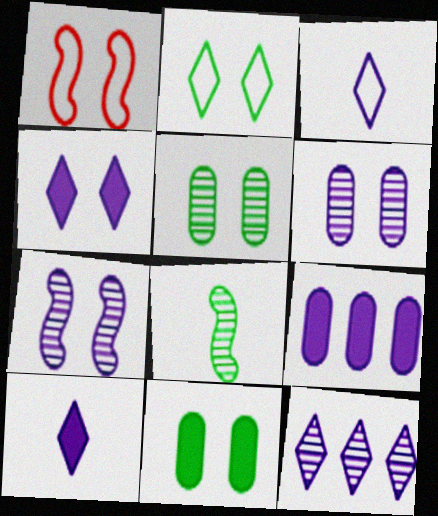[[1, 4, 5], 
[3, 4, 12], 
[3, 7, 9]]